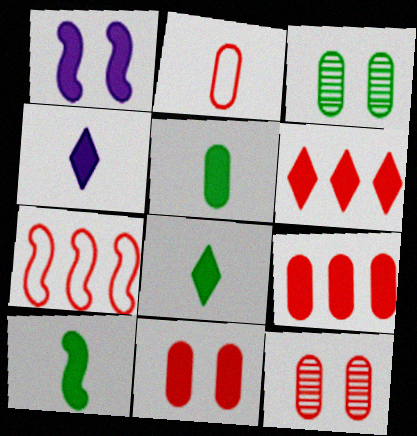[[1, 5, 6], 
[1, 8, 9], 
[2, 9, 12], 
[3, 4, 7], 
[5, 8, 10]]